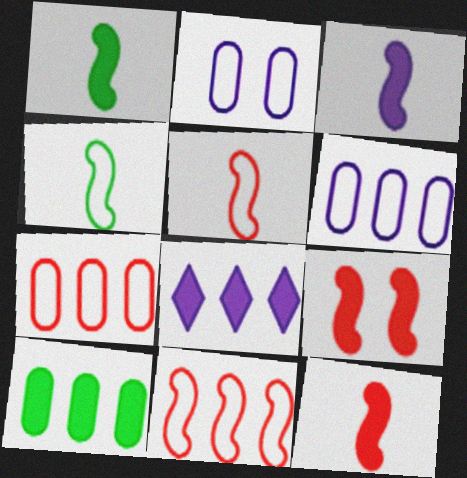[[1, 3, 12]]